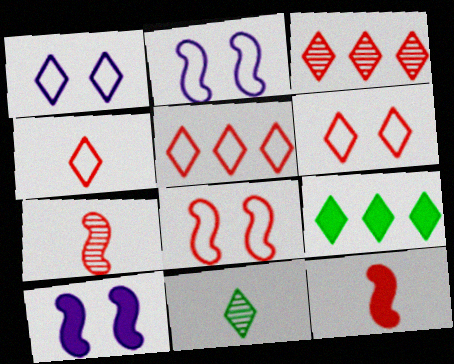[[4, 5, 6]]